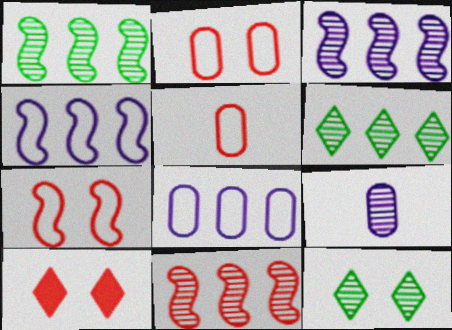[[1, 3, 11], 
[5, 10, 11], 
[9, 11, 12]]